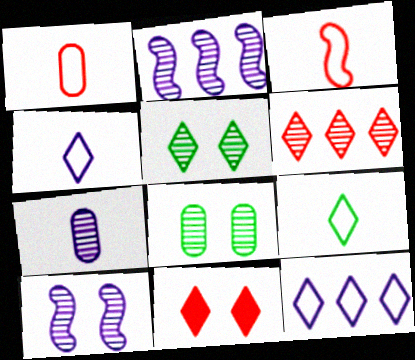[]